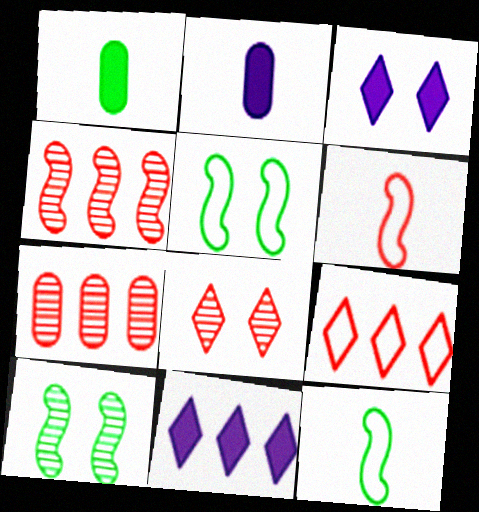[[2, 9, 10], 
[3, 7, 12]]